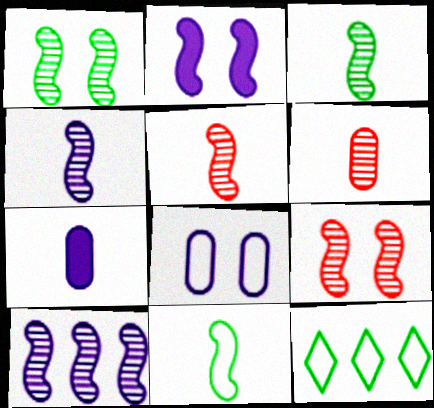[[1, 5, 10], 
[2, 6, 12], 
[3, 4, 5], 
[3, 9, 10], 
[7, 9, 12]]